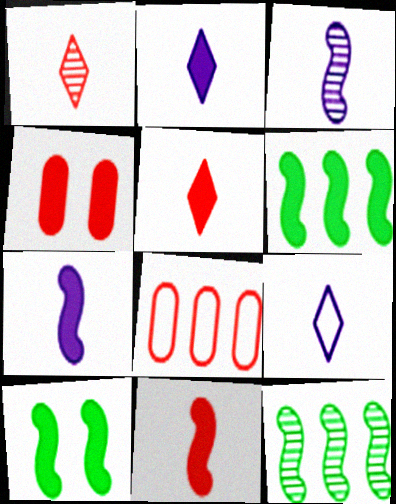[[2, 4, 6], 
[4, 9, 12]]